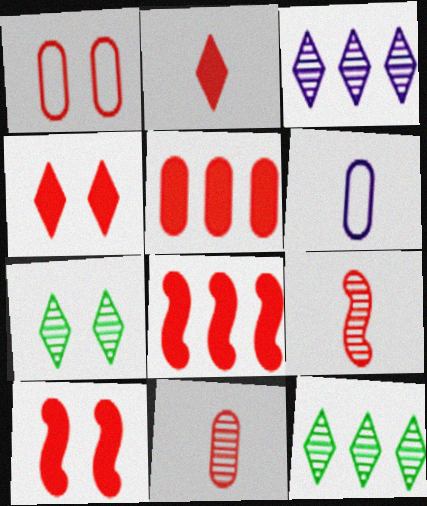[[1, 5, 11], 
[2, 5, 10], 
[6, 7, 8], 
[6, 10, 12]]